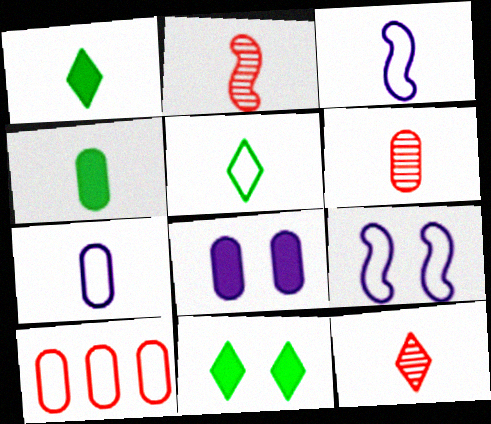[[1, 2, 7], 
[1, 3, 6], 
[2, 6, 12], 
[3, 4, 12], 
[4, 6, 7], 
[5, 9, 10]]